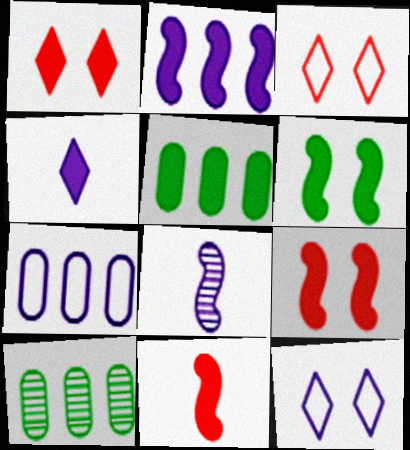[[2, 6, 11], 
[3, 5, 8], 
[4, 5, 9], 
[10, 11, 12]]